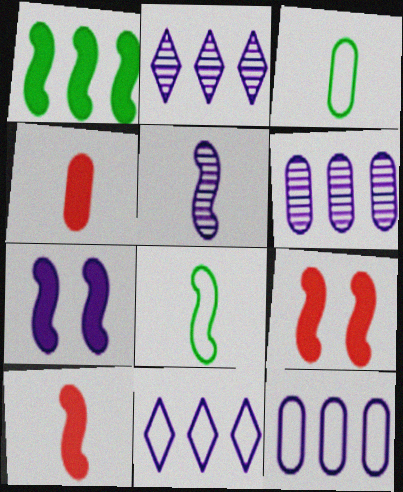[[1, 7, 10], 
[2, 3, 9], 
[5, 8, 10]]